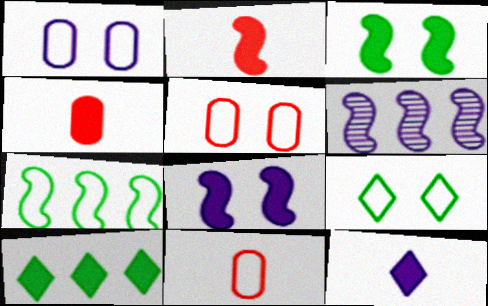[[1, 6, 12], 
[4, 6, 9], 
[4, 8, 10]]